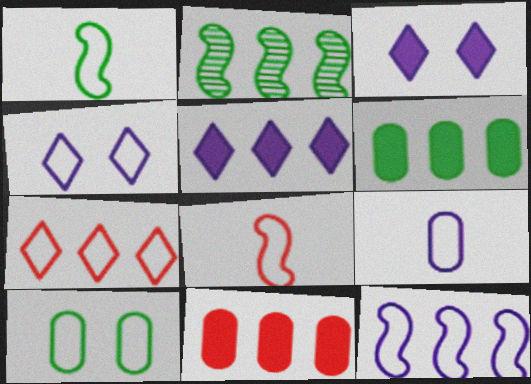[[4, 9, 12]]